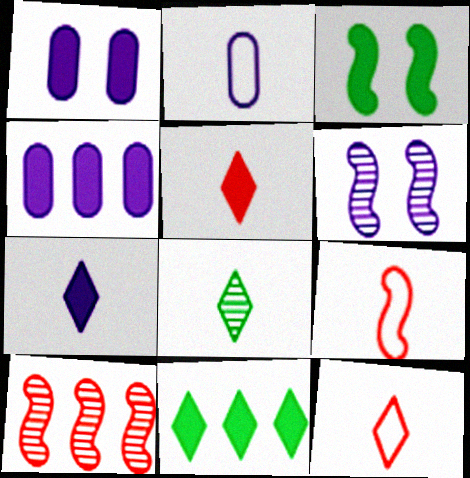[[3, 4, 5], 
[7, 8, 12]]